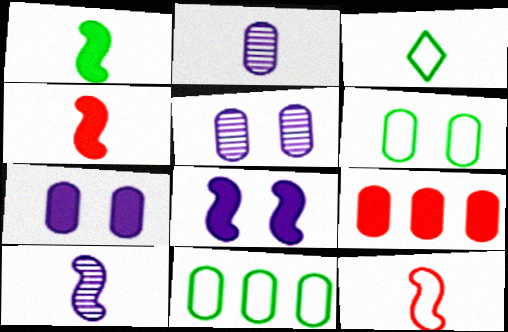[[1, 10, 12], 
[2, 3, 4], 
[2, 6, 9]]